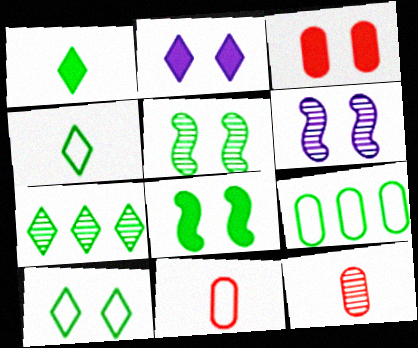[[1, 5, 9], 
[1, 7, 10], 
[2, 3, 8], 
[3, 6, 10], 
[6, 7, 12]]